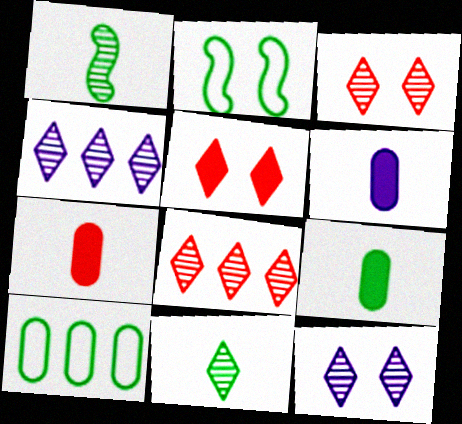[[2, 4, 7], 
[2, 6, 8], 
[3, 4, 11], 
[6, 7, 9], 
[8, 11, 12]]